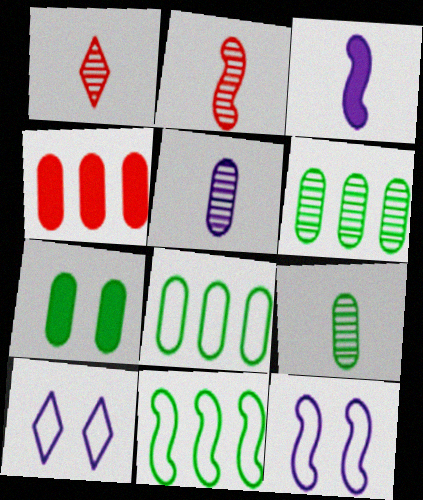[[7, 8, 9]]